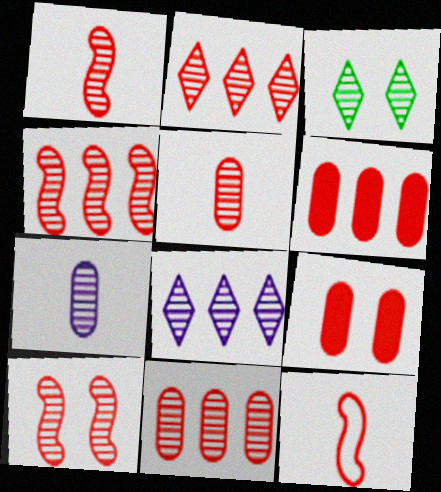[[1, 4, 10], 
[2, 4, 11], 
[2, 5, 10], 
[2, 9, 12], 
[3, 4, 7]]